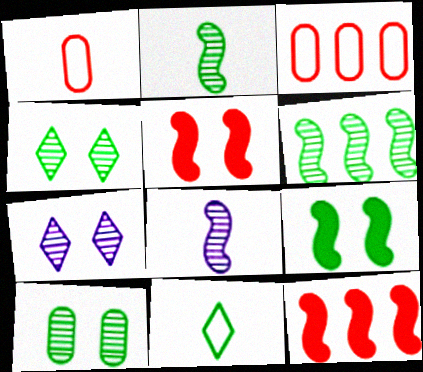[]